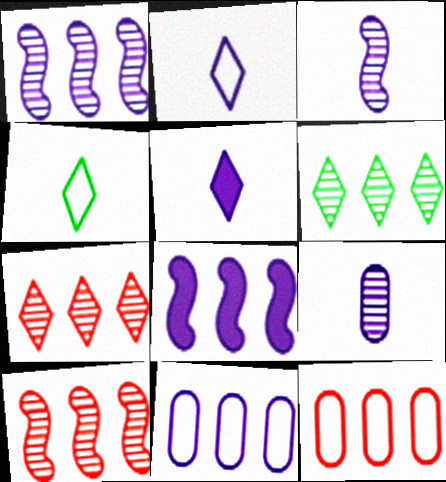[[6, 8, 12]]